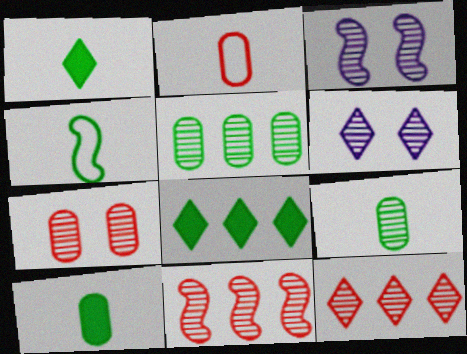[[1, 4, 9], 
[2, 3, 8], 
[3, 9, 12], 
[6, 9, 11]]